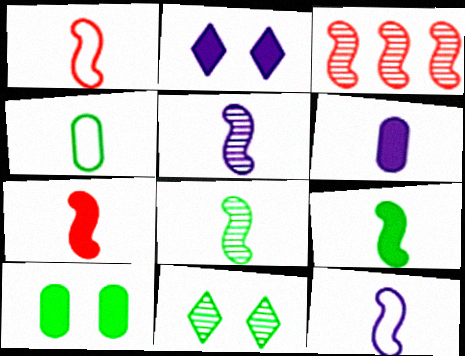[[1, 5, 9], 
[2, 3, 4], 
[7, 8, 12]]